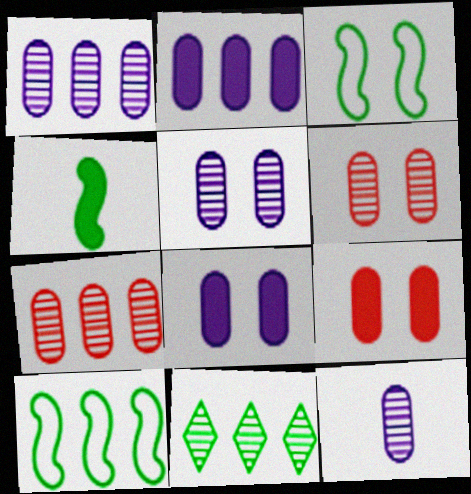[[1, 5, 12]]